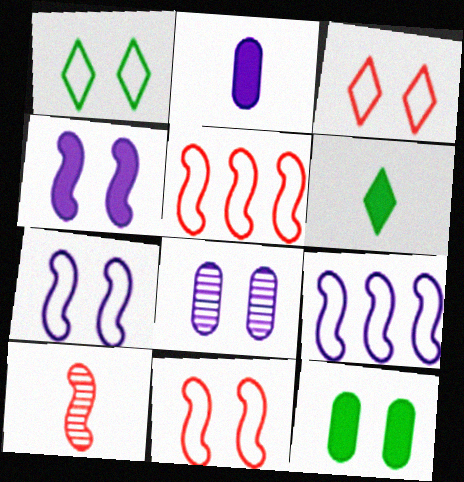[[5, 6, 8]]